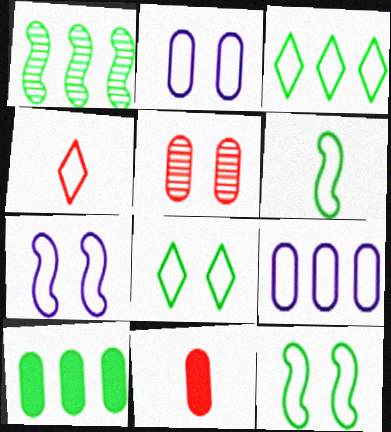[[1, 3, 10], 
[4, 9, 12]]